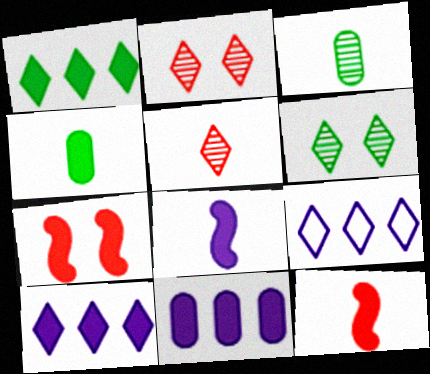[[3, 7, 9], 
[4, 7, 10]]